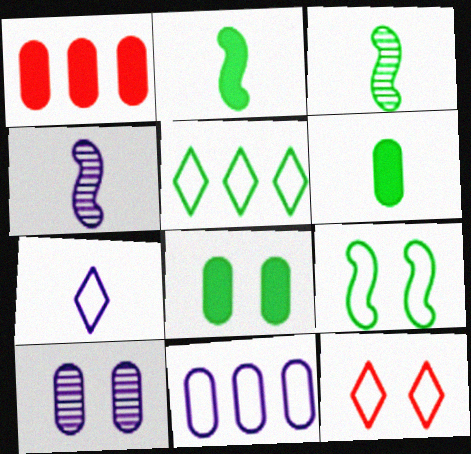[[3, 5, 8], 
[5, 7, 12]]